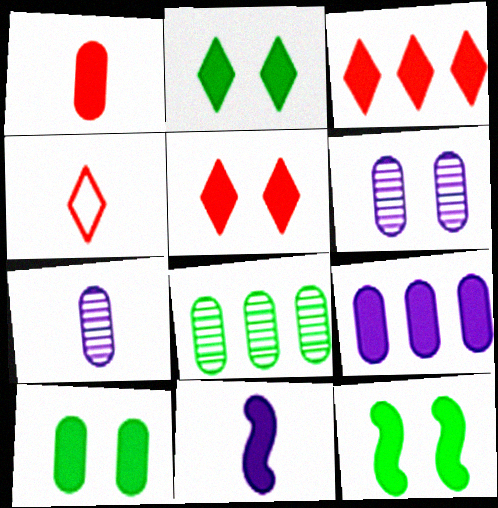[[1, 9, 10], 
[2, 10, 12], 
[3, 10, 11]]